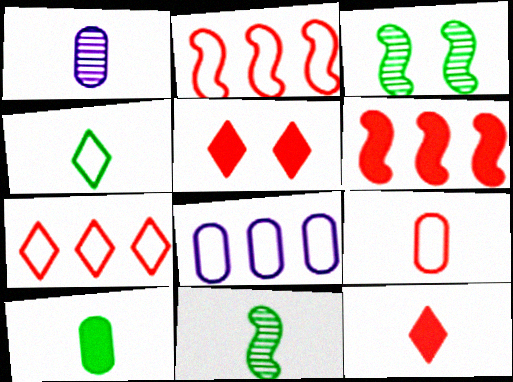[[1, 9, 10], 
[3, 8, 12], 
[4, 10, 11], 
[5, 8, 11]]